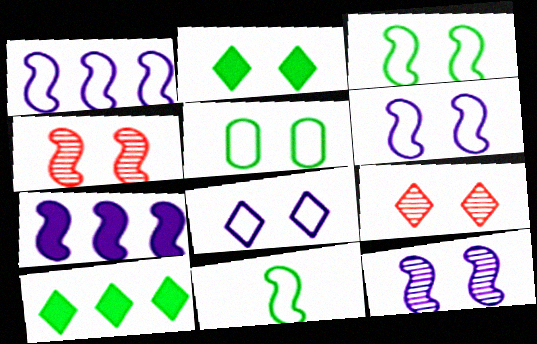[[2, 8, 9], 
[4, 7, 11]]